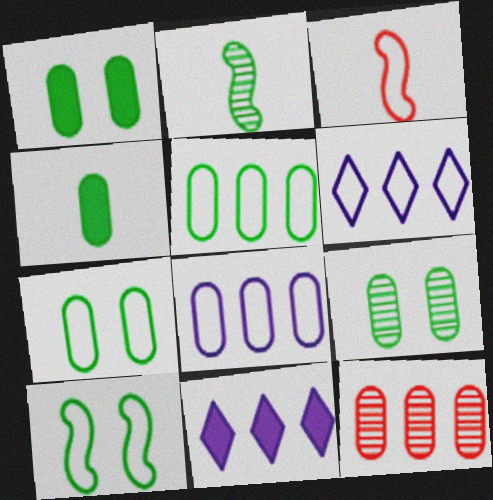[[1, 7, 9], 
[3, 6, 7], 
[3, 9, 11], 
[4, 5, 9]]